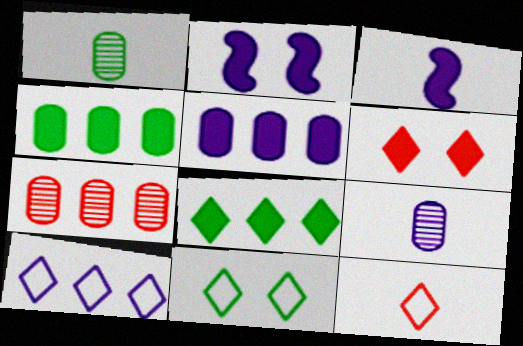[[1, 3, 12], 
[2, 9, 10], 
[3, 4, 6], 
[3, 7, 11], 
[10, 11, 12]]